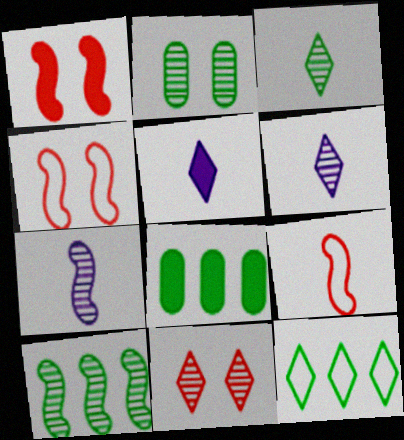[[1, 5, 8], 
[2, 3, 10], 
[4, 6, 8], 
[5, 11, 12], 
[8, 10, 12]]